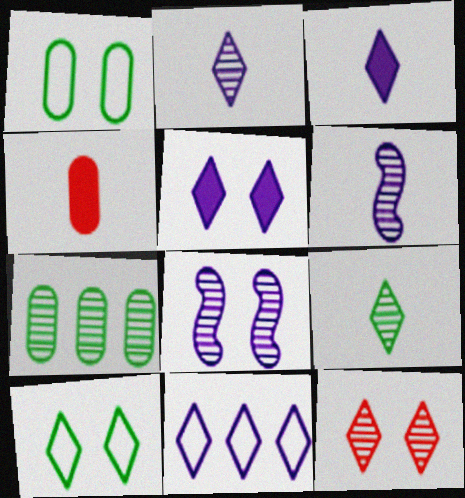[[2, 5, 11], 
[5, 10, 12], 
[6, 7, 12]]